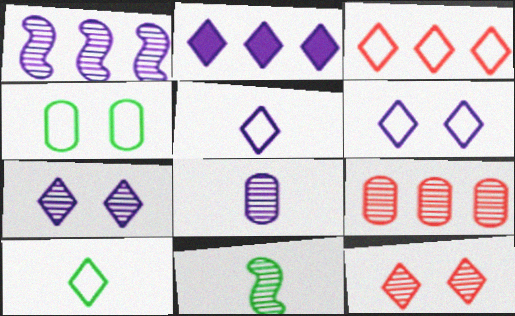[[1, 7, 8], 
[2, 5, 7], 
[2, 10, 12], 
[3, 6, 10], 
[7, 9, 11]]